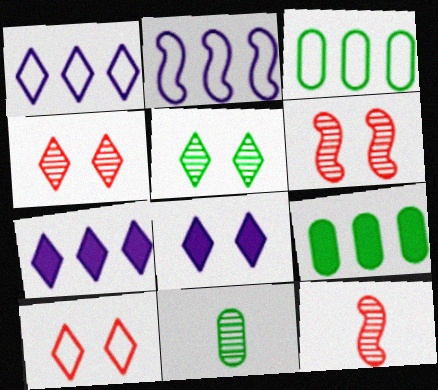[[3, 8, 12], 
[5, 8, 10]]